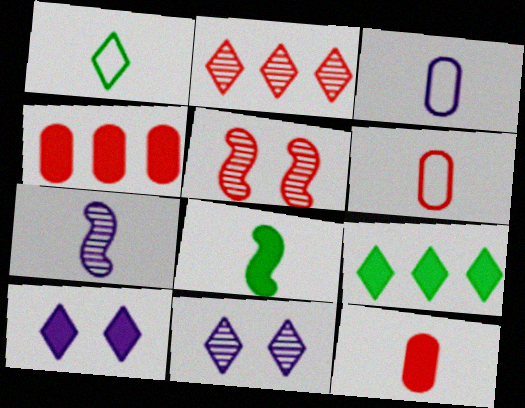[[1, 2, 10], 
[1, 7, 12], 
[3, 5, 9], 
[4, 8, 10]]